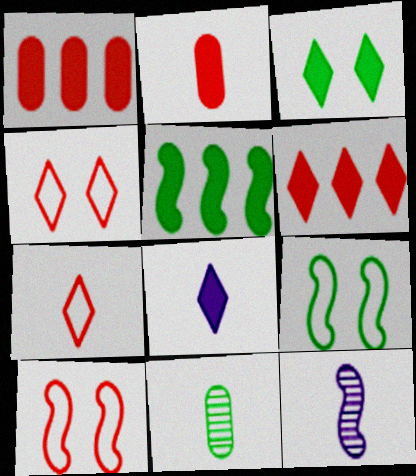[[3, 6, 8], 
[5, 10, 12]]